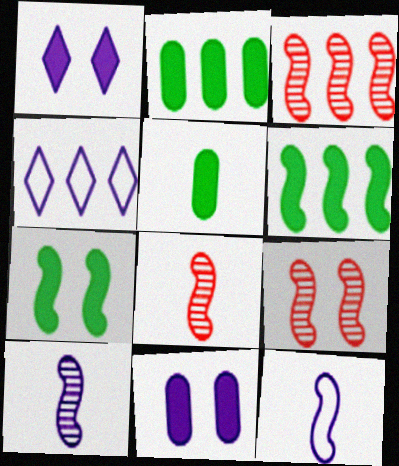[[2, 3, 4], 
[3, 7, 12], 
[3, 8, 9], 
[4, 5, 9], 
[4, 10, 11], 
[6, 9, 12]]